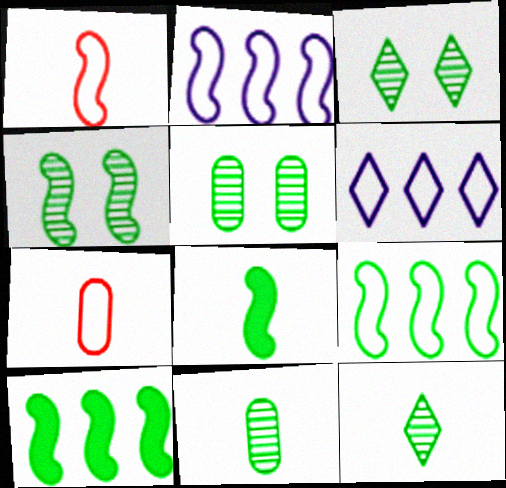[[3, 4, 5], 
[4, 8, 9]]